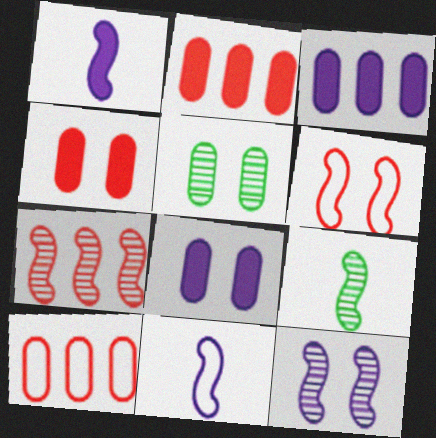[[7, 9, 12]]